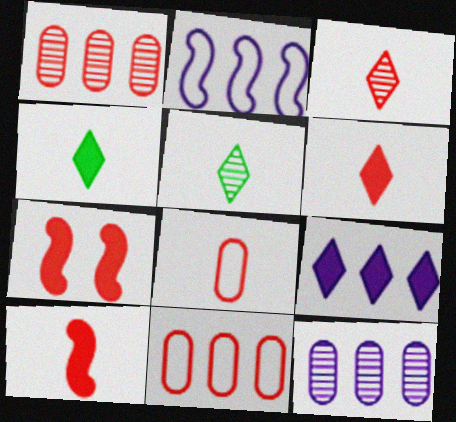[[2, 9, 12], 
[3, 7, 11], 
[3, 8, 10]]